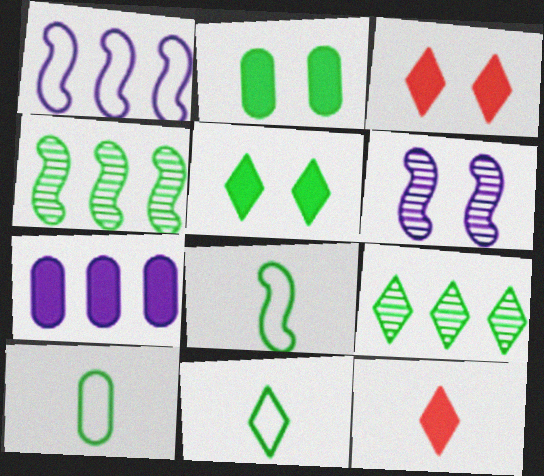[[2, 4, 11], 
[2, 8, 9], 
[4, 5, 10], 
[5, 9, 11], 
[8, 10, 11]]